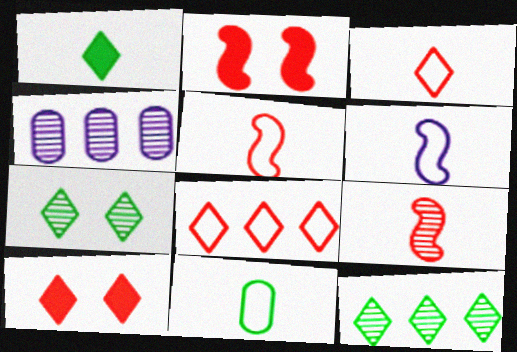[[3, 6, 11], 
[4, 7, 9]]